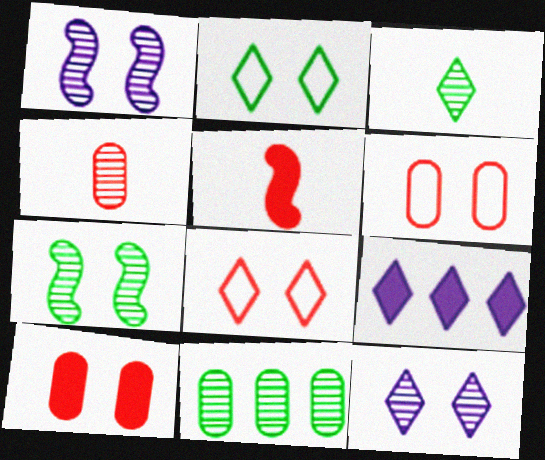[[1, 2, 10], 
[3, 7, 11], 
[3, 8, 9]]